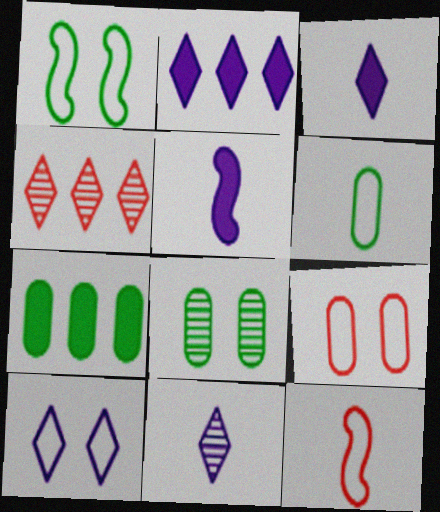[[1, 9, 10], 
[2, 8, 12], 
[2, 10, 11], 
[6, 7, 8]]